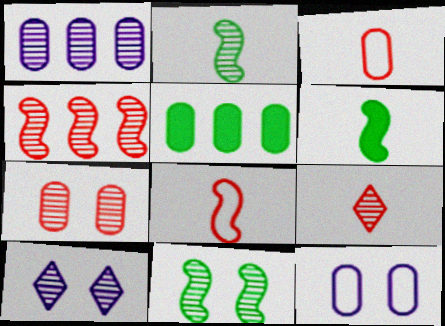[[1, 9, 11], 
[4, 7, 9], 
[5, 8, 10], 
[7, 10, 11]]